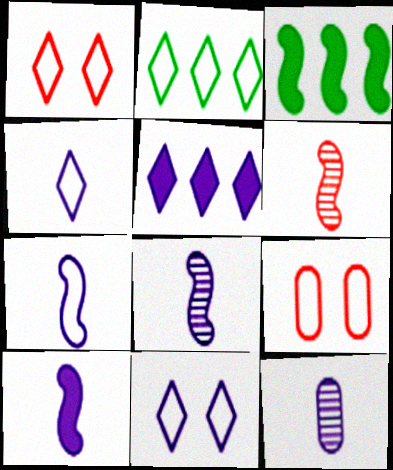[[1, 2, 4], 
[1, 3, 12], 
[2, 7, 9], 
[4, 10, 12], 
[7, 8, 10]]